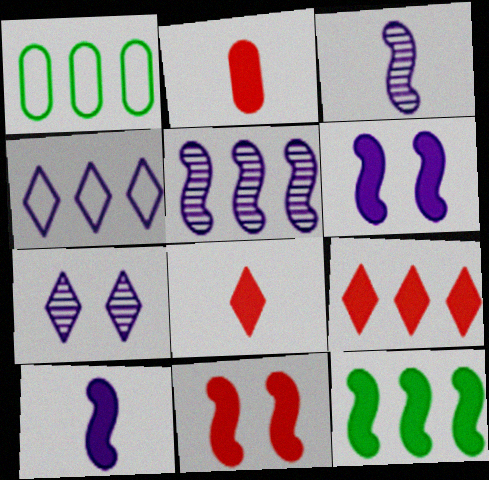[[1, 5, 9], 
[2, 9, 11], 
[10, 11, 12]]